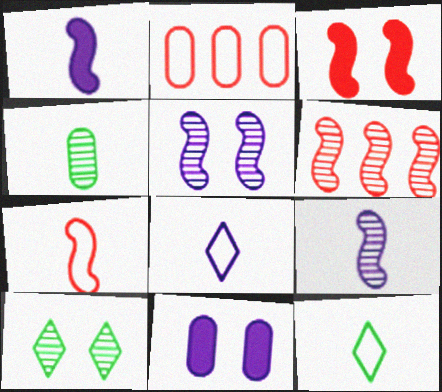[[1, 2, 10], 
[2, 4, 11], 
[3, 6, 7], 
[6, 11, 12]]